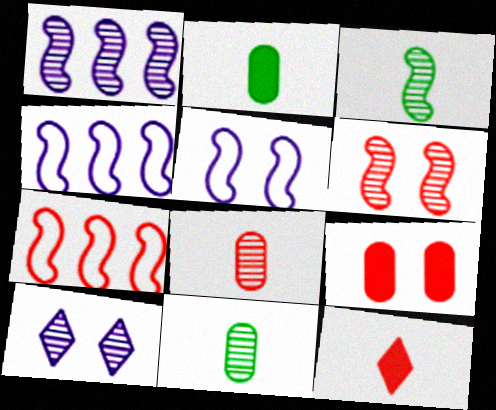[[1, 3, 6], 
[2, 7, 10]]